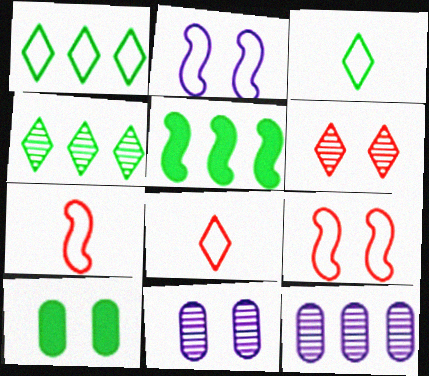[[2, 6, 10], 
[5, 8, 11]]